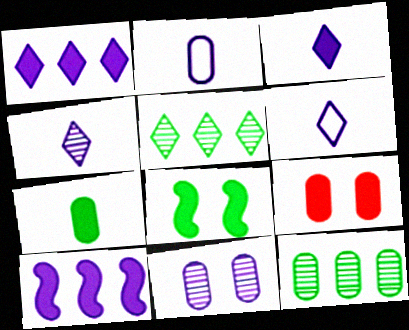[[2, 9, 12], 
[3, 4, 6], 
[6, 10, 11]]